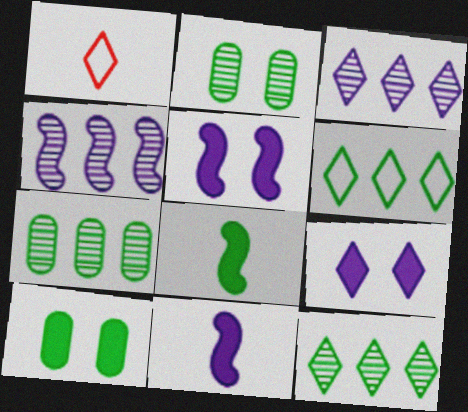[[1, 4, 10], 
[1, 5, 7], 
[1, 9, 12], 
[2, 6, 8]]